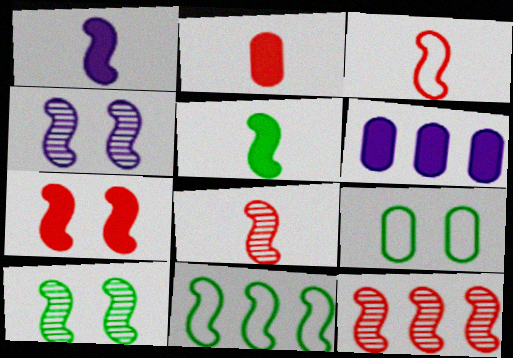[[3, 7, 12], 
[5, 10, 11]]